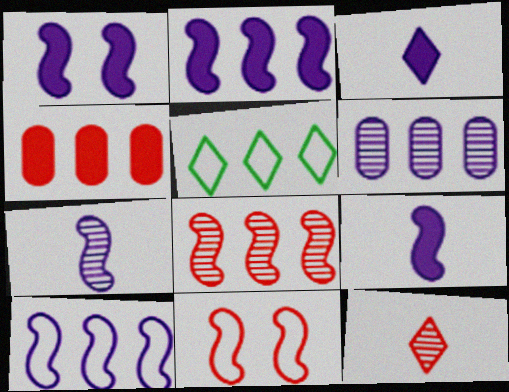[[1, 2, 9], 
[1, 7, 10], 
[4, 11, 12]]